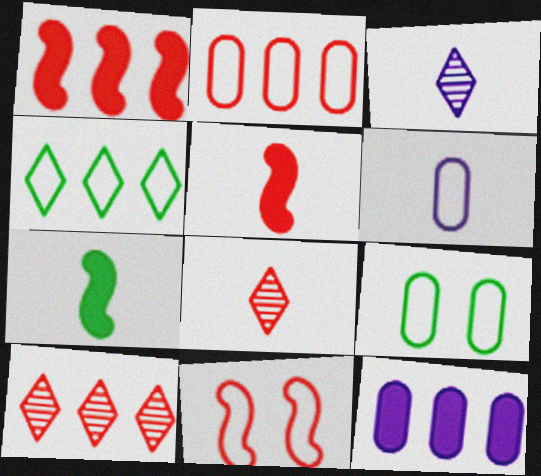[[1, 2, 10], 
[1, 3, 9], 
[2, 6, 9], 
[4, 6, 11], 
[6, 7, 8]]